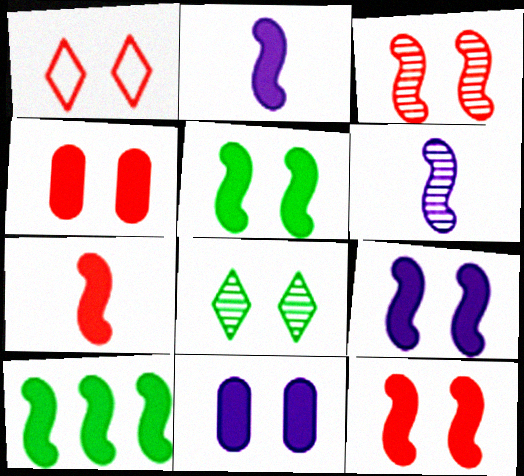[[1, 3, 4], 
[2, 10, 12], 
[5, 9, 12], 
[7, 9, 10]]